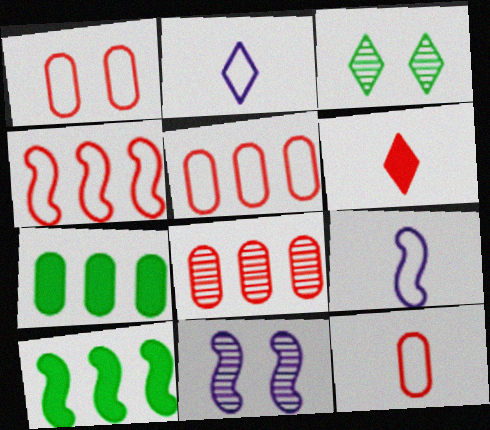[[1, 5, 12]]